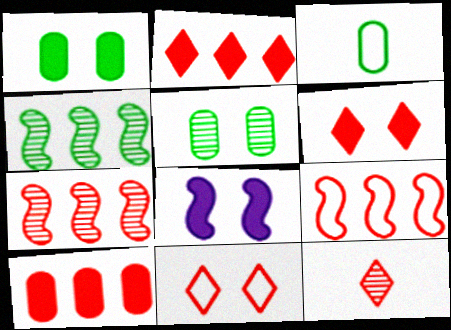[[1, 6, 8], 
[2, 11, 12], 
[5, 8, 11]]